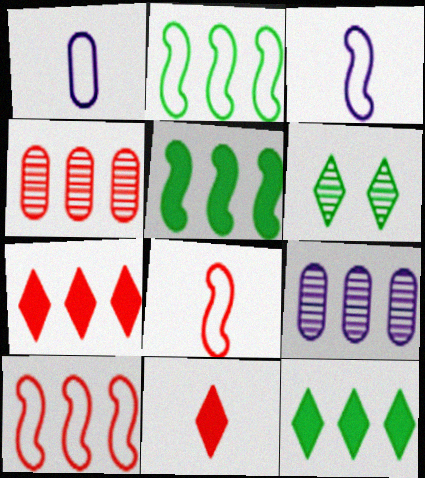[[2, 7, 9], 
[4, 7, 10], 
[9, 10, 12]]